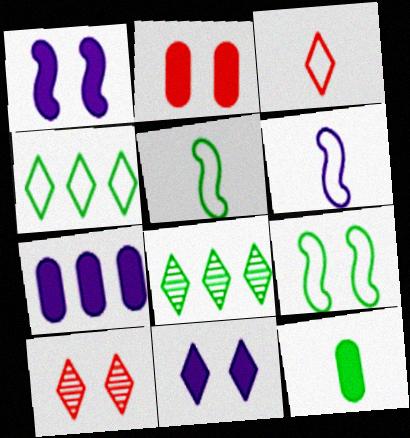[[2, 6, 8], 
[2, 7, 12], 
[3, 8, 11], 
[5, 7, 10], 
[8, 9, 12]]